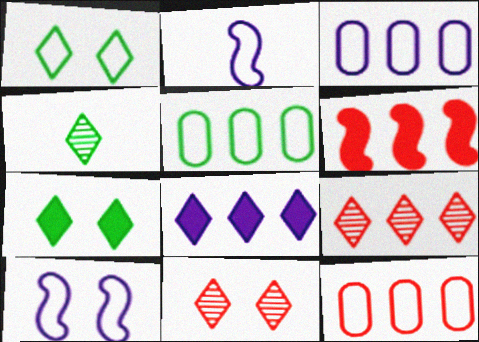[[1, 2, 12], 
[3, 5, 12], 
[6, 9, 12]]